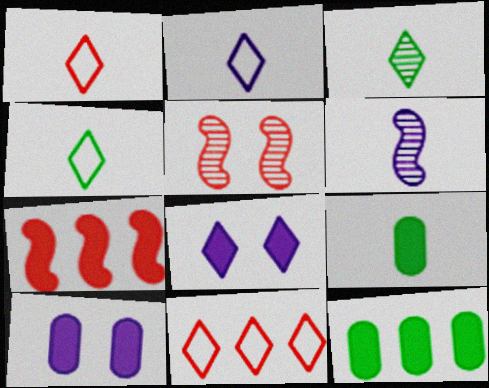[[1, 2, 4], 
[1, 6, 9], 
[2, 5, 12], 
[3, 8, 11], 
[7, 8, 9]]